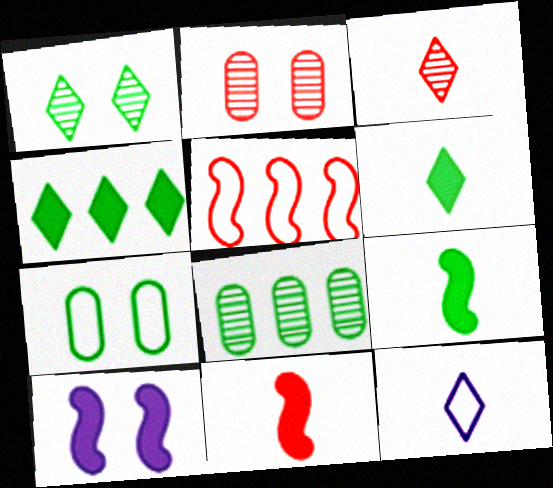[[3, 6, 12], 
[5, 7, 12]]